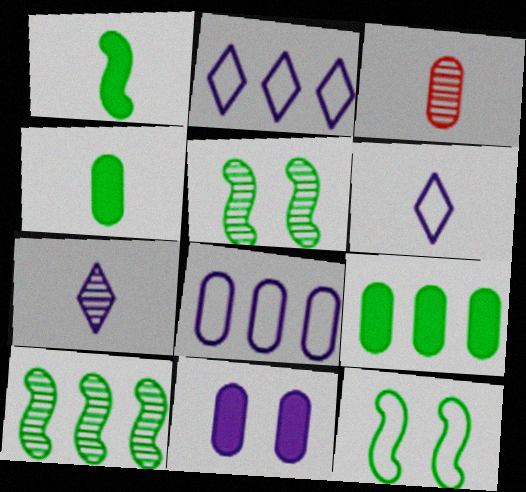[[1, 3, 6], 
[1, 10, 12]]